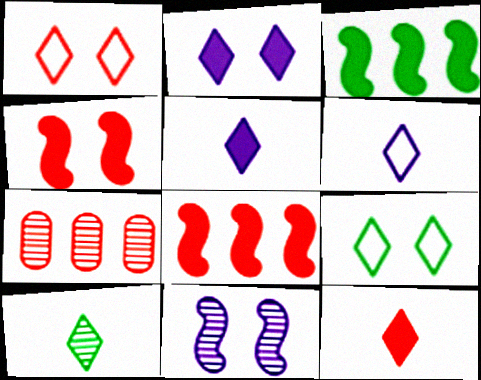[[6, 10, 12], 
[7, 10, 11]]